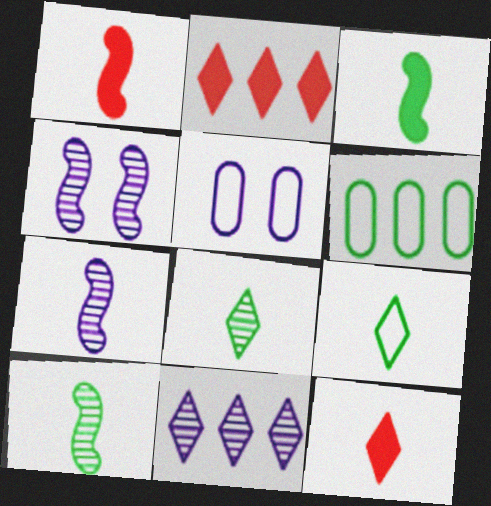[[2, 5, 10], 
[4, 6, 12]]